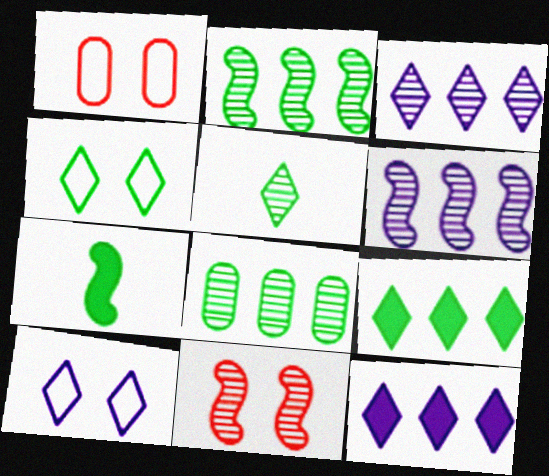[[1, 3, 7], 
[4, 5, 9], 
[4, 7, 8]]